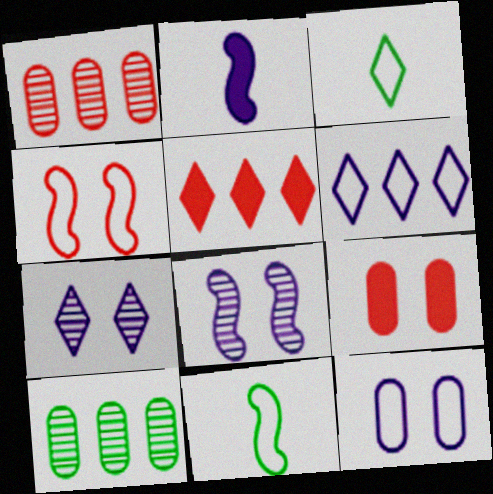[[3, 5, 7]]